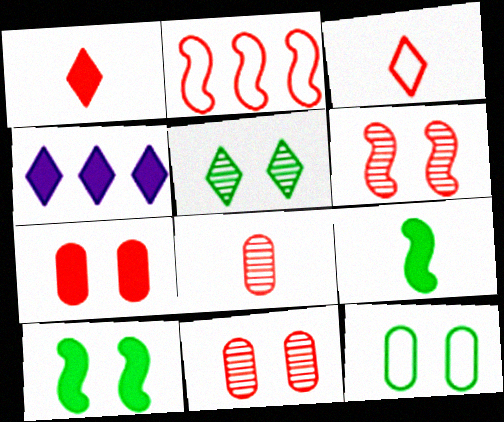[[1, 2, 11], 
[3, 4, 5], 
[4, 7, 9], 
[5, 10, 12]]